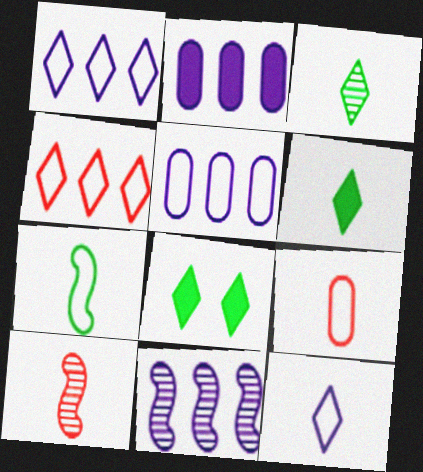[[1, 2, 11], 
[5, 8, 10], 
[7, 9, 12], 
[8, 9, 11]]